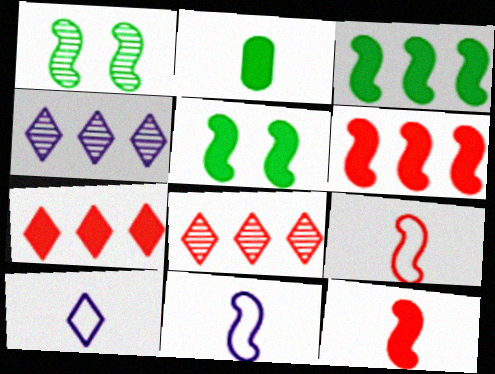[[1, 6, 11]]